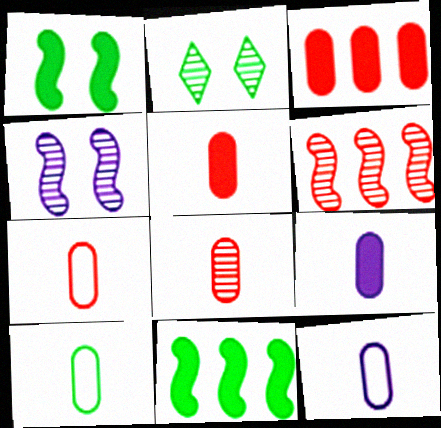[[2, 10, 11], 
[5, 7, 8], 
[7, 10, 12], 
[8, 9, 10]]